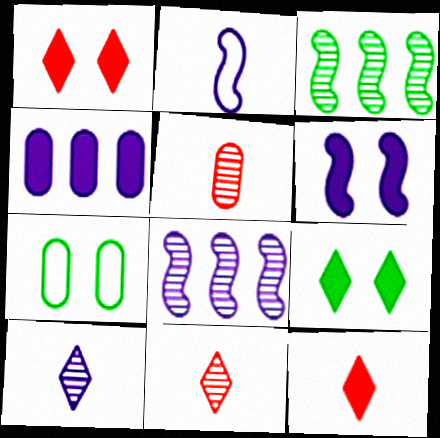[[2, 6, 8], 
[4, 5, 7], 
[7, 8, 12]]